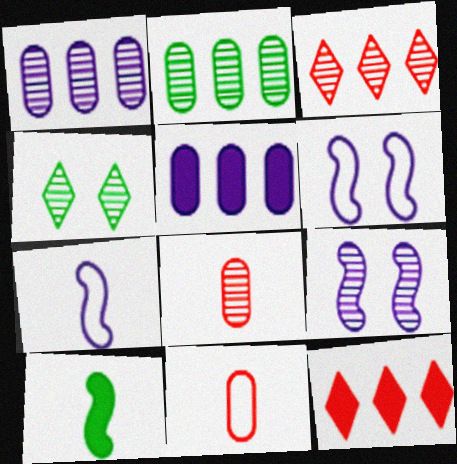[]